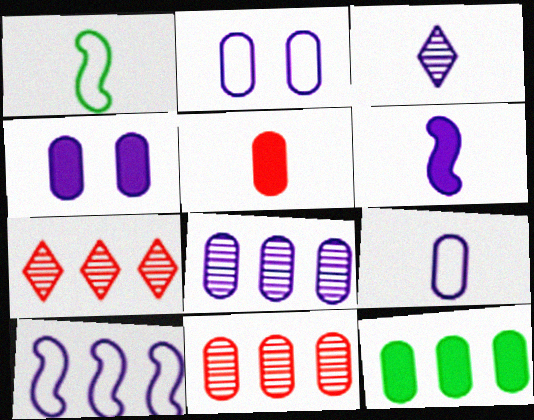[[1, 3, 5], 
[1, 4, 7], 
[3, 4, 10], 
[3, 6, 9], 
[4, 5, 12], 
[4, 8, 9], 
[7, 10, 12]]